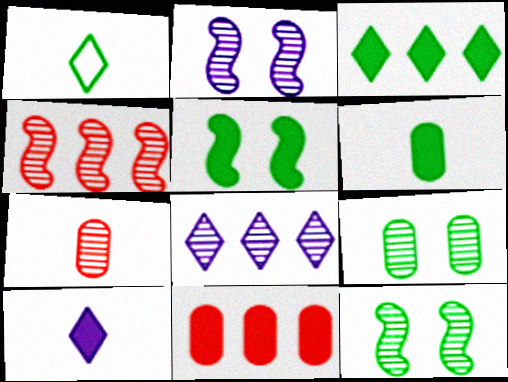[[1, 2, 11], 
[3, 5, 6], 
[5, 10, 11], 
[7, 8, 12]]